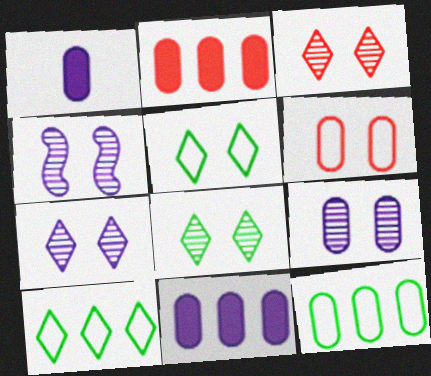[[3, 7, 8], 
[4, 7, 9]]